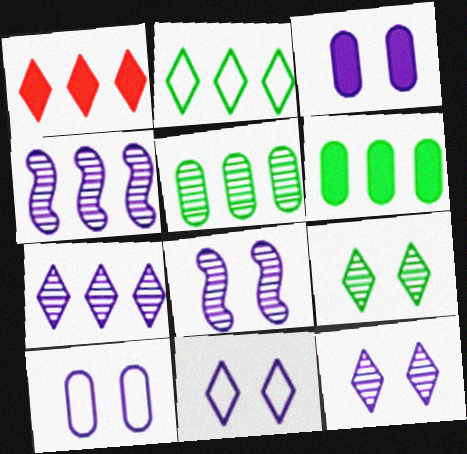[[1, 2, 7], 
[3, 8, 11]]